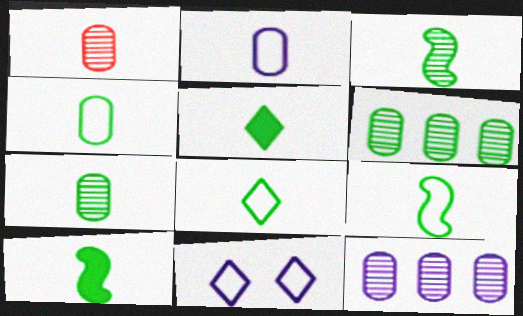[[3, 4, 5], 
[3, 9, 10], 
[4, 8, 9], 
[5, 7, 9], 
[7, 8, 10]]